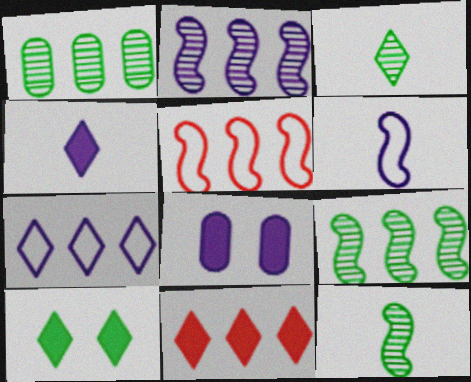[[3, 5, 8], 
[4, 10, 11]]